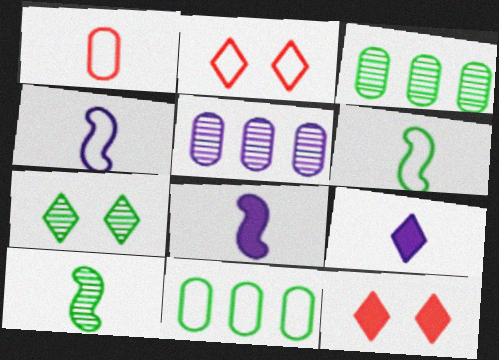[[1, 9, 10], 
[2, 3, 8], 
[2, 4, 11], 
[3, 4, 12], 
[3, 7, 10], 
[5, 6, 12]]